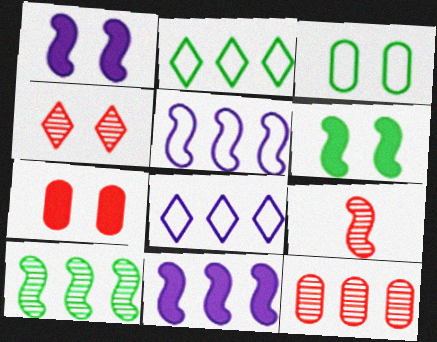[[1, 3, 4], 
[2, 11, 12], 
[4, 9, 12], 
[5, 6, 9]]